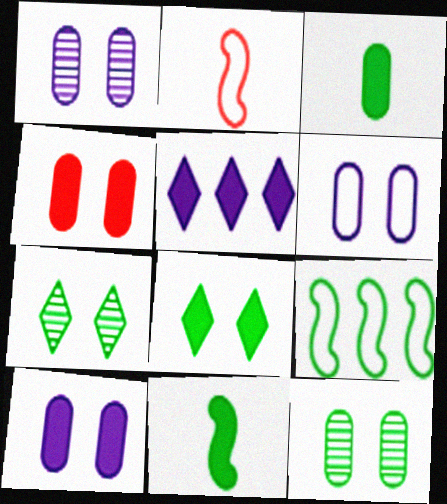[[1, 6, 10], 
[2, 5, 12], 
[3, 7, 9], 
[4, 5, 11], 
[4, 6, 12]]